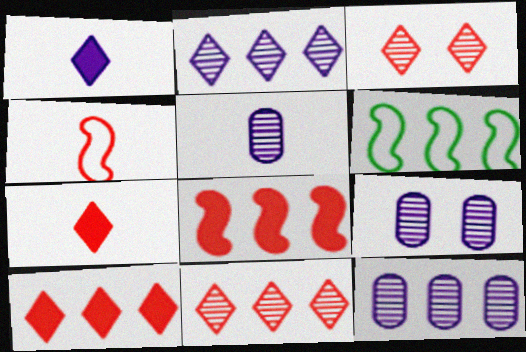[[5, 9, 12], 
[6, 7, 9], 
[6, 10, 12]]